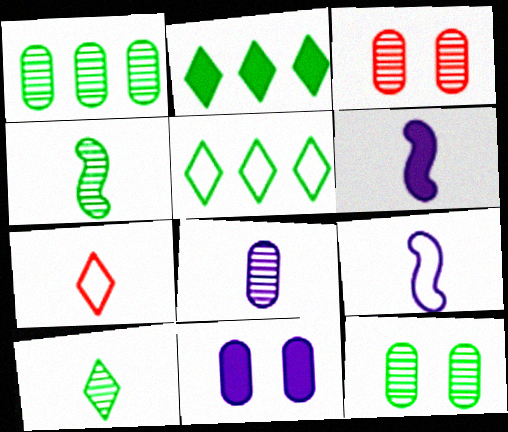[[1, 3, 8], 
[2, 3, 9], 
[3, 5, 6]]